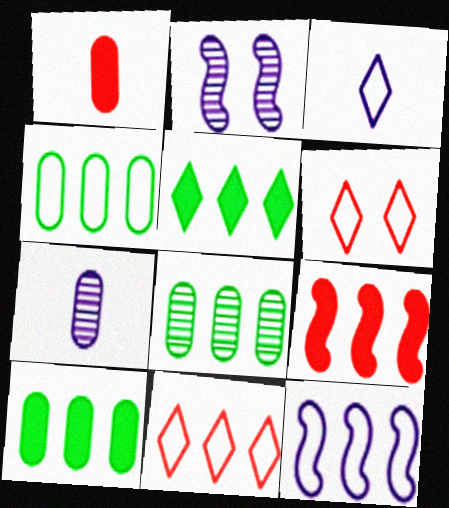[[4, 8, 10], 
[4, 11, 12]]